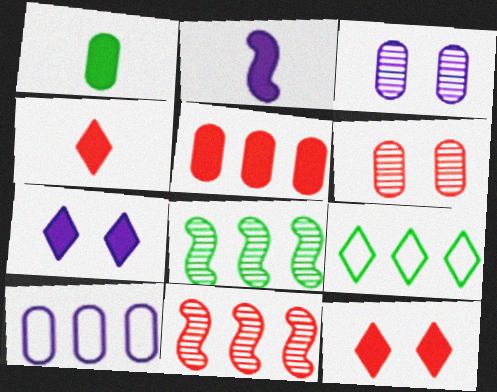[[1, 2, 4], 
[1, 6, 10], 
[2, 6, 9]]